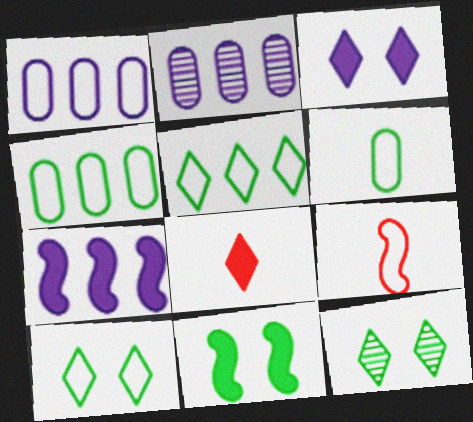[[1, 9, 10]]